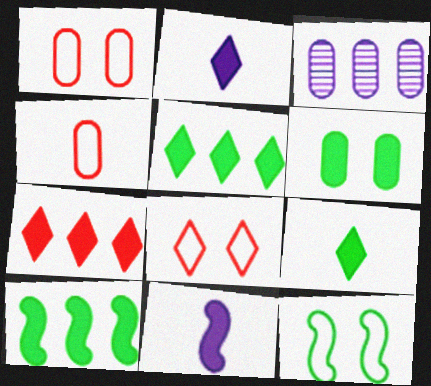[[3, 4, 6], 
[6, 7, 11], 
[6, 9, 10]]